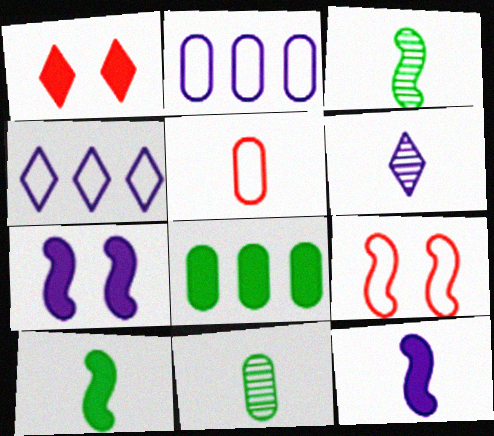[[1, 2, 3], 
[1, 8, 12], 
[2, 6, 7], 
[5, 6, 10], 
[6, 8, 9]]